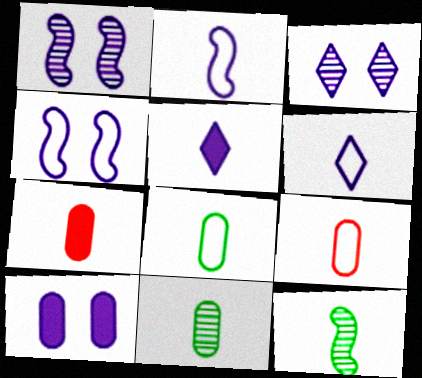[[3, 4, 10], 
[5, 9, 12], 
[6, 7, 12]]